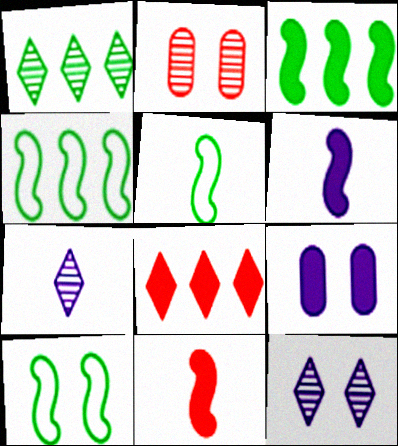[[4, 5, 10]]